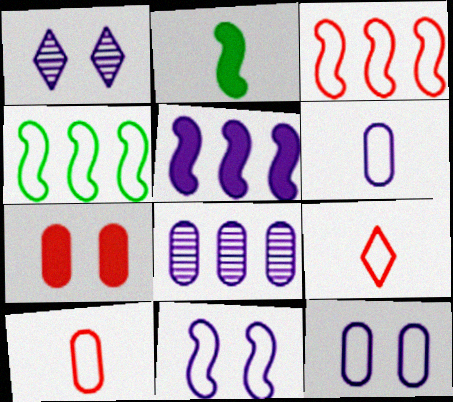[[1, 5, 6], 
[4, 9, 12]]